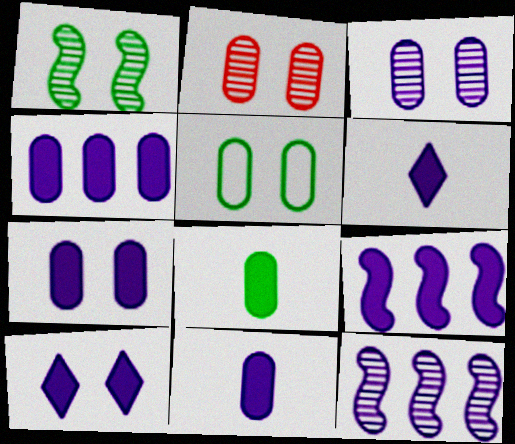[[2, 5, 7], 
[4, 7, 11], 
[6, 7, 9], 
[9, 10, 11]]